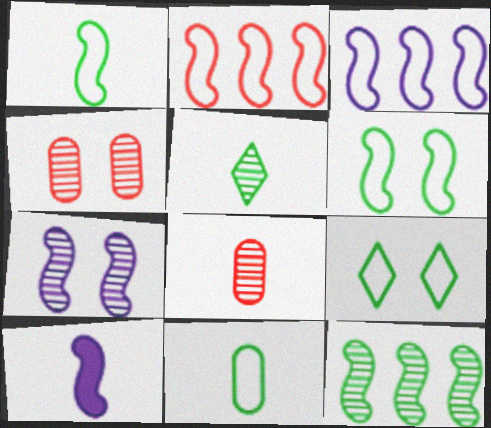[[3, 7, 10]]